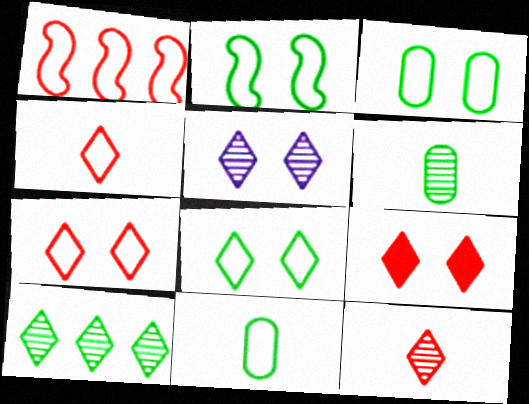[[2, 3, 8], 
[5, 8, 9], 
[5, 10, 12]]